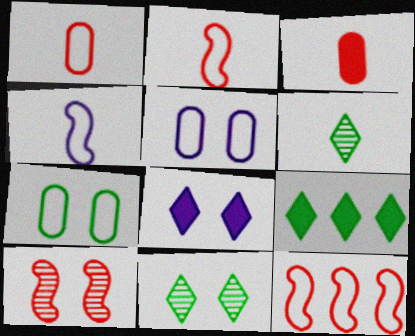[[3, 4, 6], 
[7, 8, 10]]